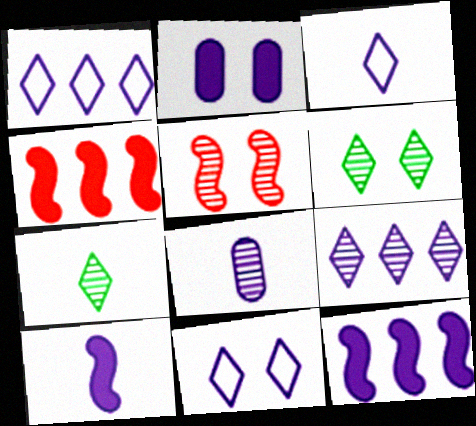[[1, 3, 11], 
[3, 8, 10], 
[8, 11, 12]]